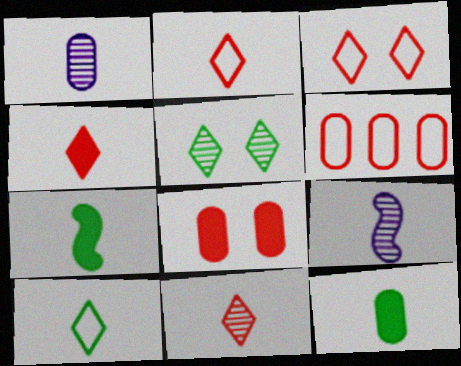[[1, 2, 7], 
[2, 4, 11], 
[2, 9, 12]]